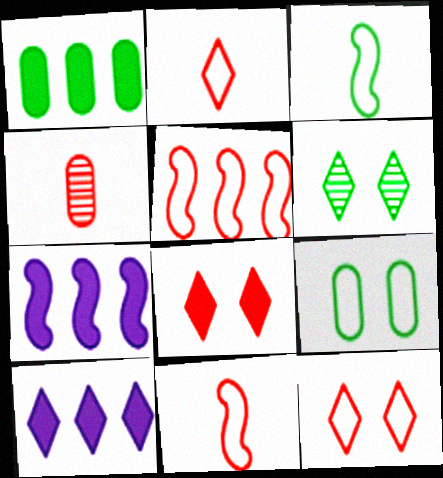[[1, 3, 6], 
[2, 6, 10], 
[4, 5, 8]]